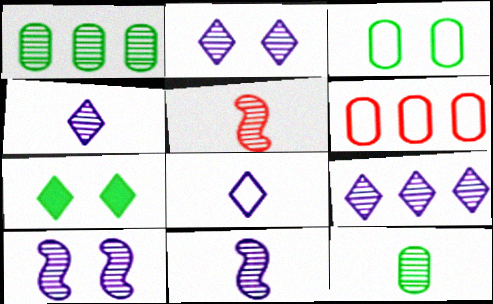[[1, 2, 5], 
[2, 4, 9], 
[4, 5, 12], 
[6, 7, 11]]